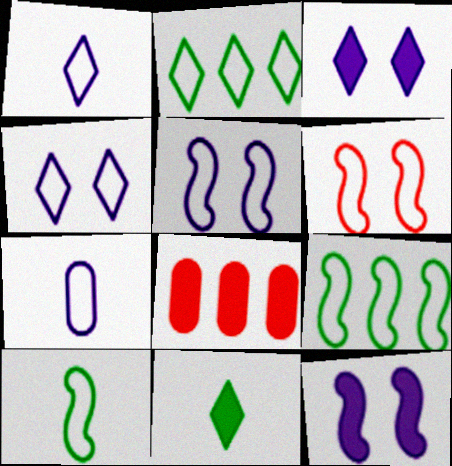[[2, 6, 7], 
[8, 11, 12]]